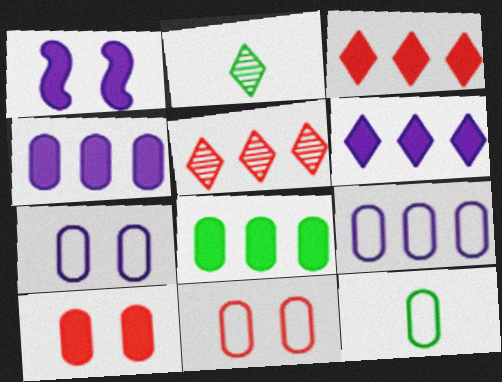[[1, 5, 12], 
[9, 11, 12]]